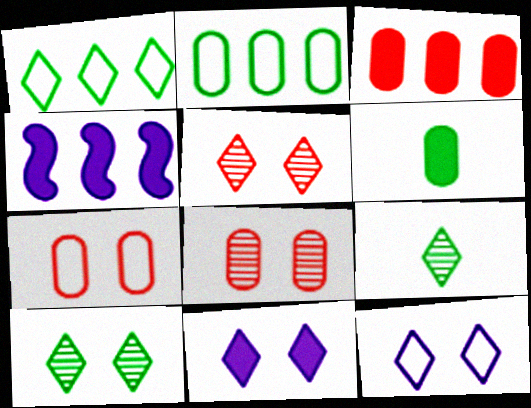[[4, 7, 9]]